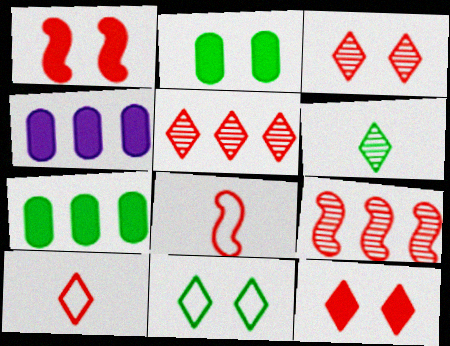[[1, 8, 9], 
[5, 10, 12]]